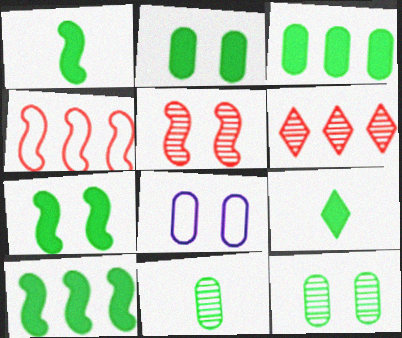[[1, 6, 8], 
[1, 7, 10], 
[2, 9, 10], 
[3, 7, 9]]